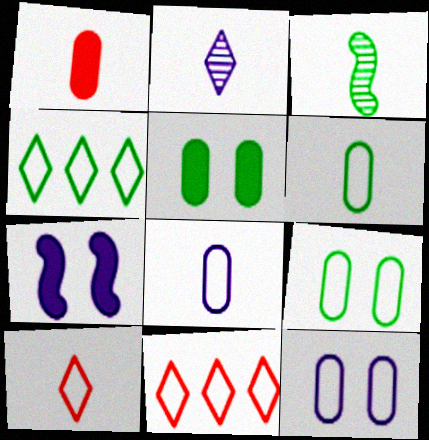[[3, 4, 5]]